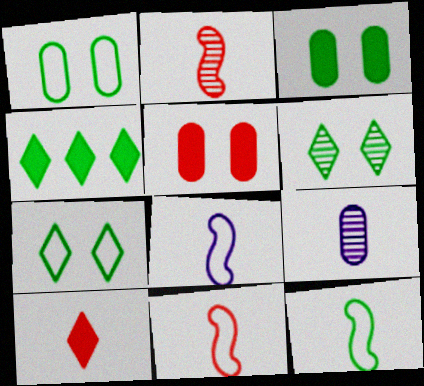[[8, 11, 12], 
[9, 10, 12]]